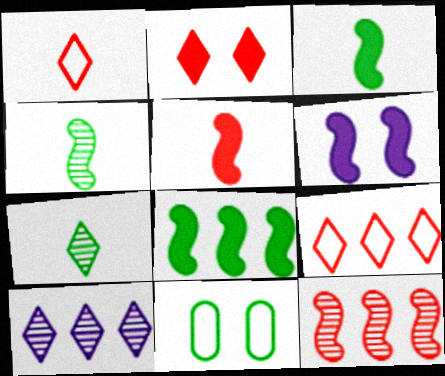[[5, 6, 8], 
[5, 10, 11], 
[7, 8, 11]]